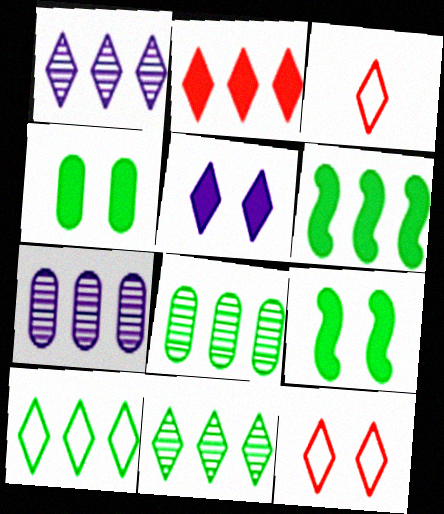[[1, 2, 10], 
[3, 5, 11], 
[3, 7, 9], 
[6, 8, 10]]